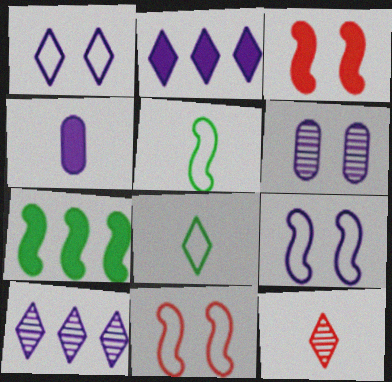[[4, 5, 12], 
[4, 9, 10]]